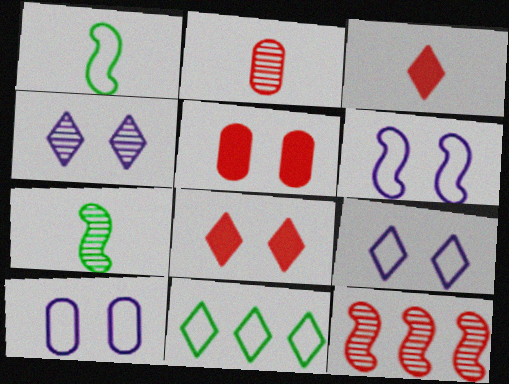[[3, 4, 11], 
[6, 9, 10]]